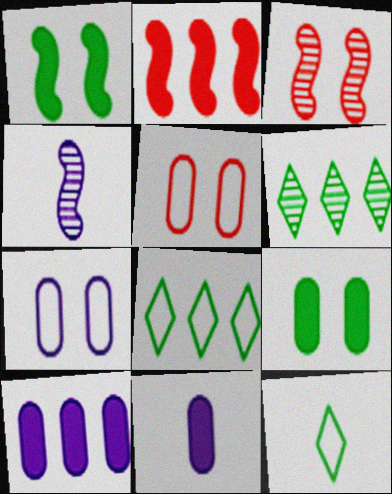[[3, 8, 11], 
[3, 10, 12]]